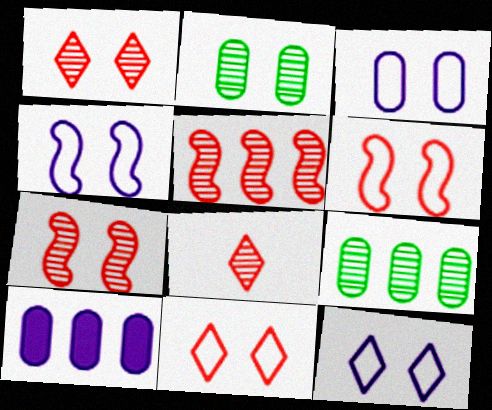[[3, 4, 12]]